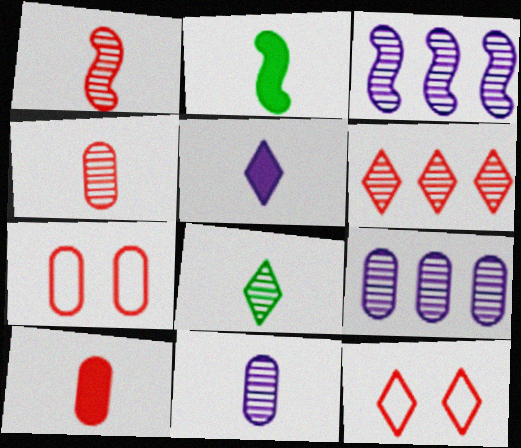[[1, 8, 11], 
[2, 5, 10], 
[2, 9, 12]]